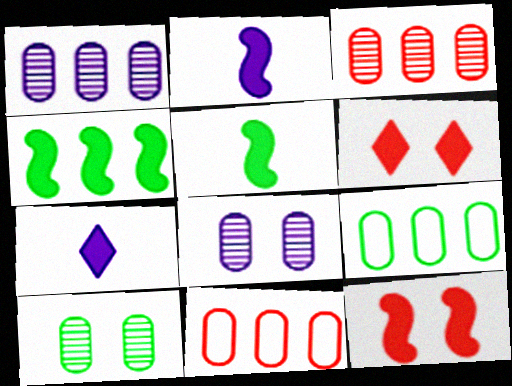[[2, 4, 12]]